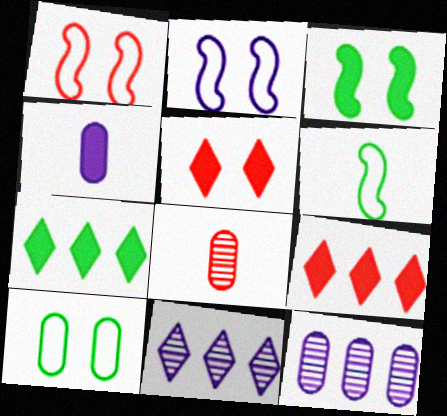[[1, 8, 9], 
[2, 4, 11], 
[2, 7, 8], 
[3, 4, 9], 
[5, 6, 12]]